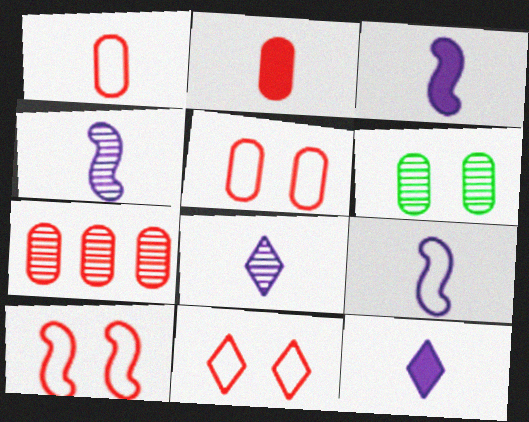[[2, 5, 7], 
[3, 4, 9], 
[5, 10, 11]]